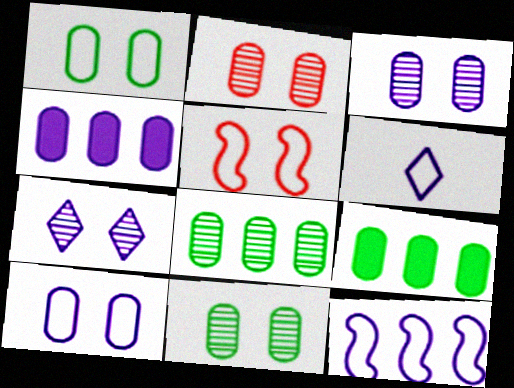[[2, 3, 11], 
[6, 10, 12]]